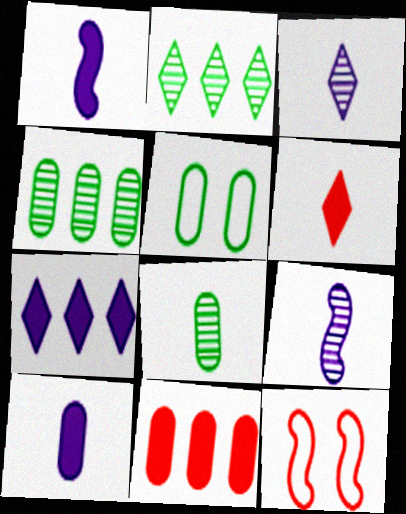[[2, 10, 12], 
[7, 8, 12]]